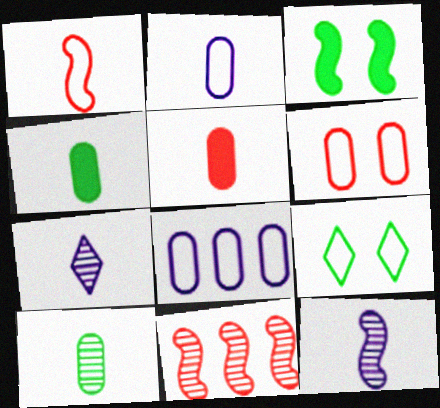[[1, 4, 7], 
[1, 8, 9], 
[2, 5, 10]]